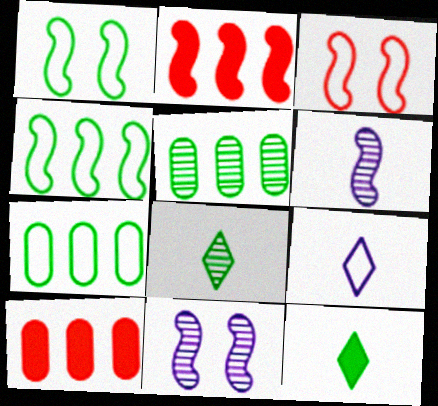[[1, 2, 6], 
[1, 5, 12], 
[3, 7, 9]]